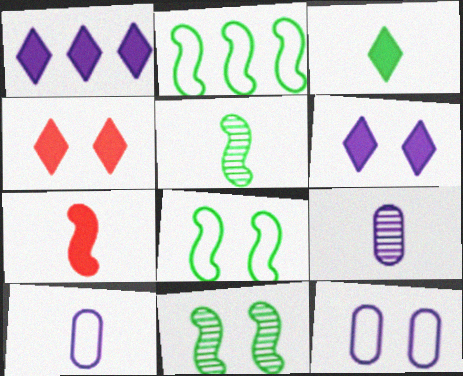[[1, 3, 4], 
[2, 4, 9], 
[4, 11, 12]]